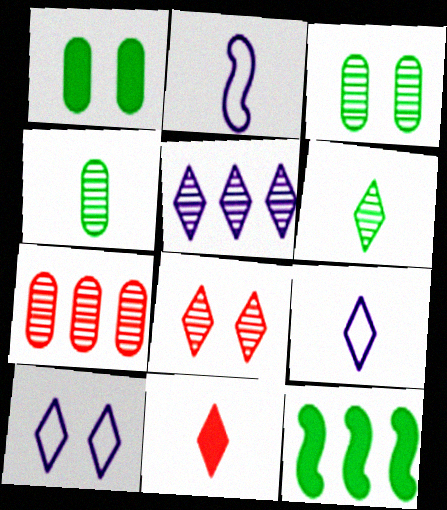[[2, 4, 11], 
[5, 6, 8], 
[6, 9, 11]]